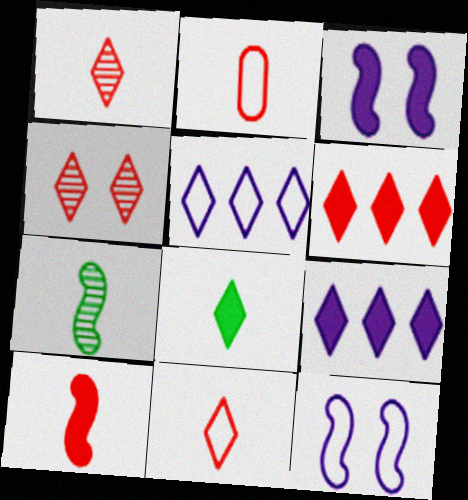[[1, 2, 10], 
[4, 5, 8], 
[4, 6, 11]]